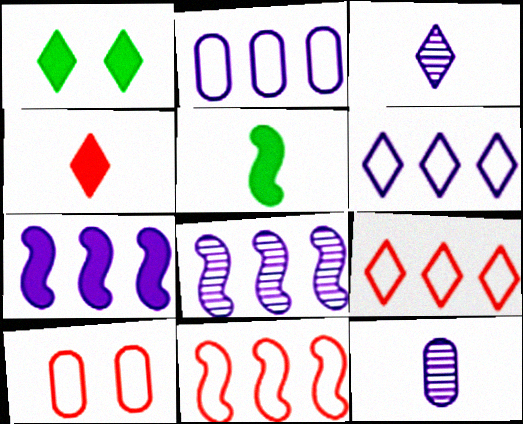[[1, 3, 9], 
[1, 11, 12]]